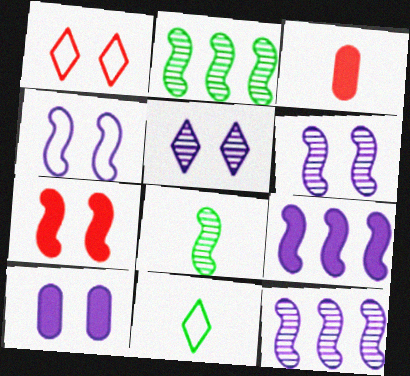[[4, 5, 10]]